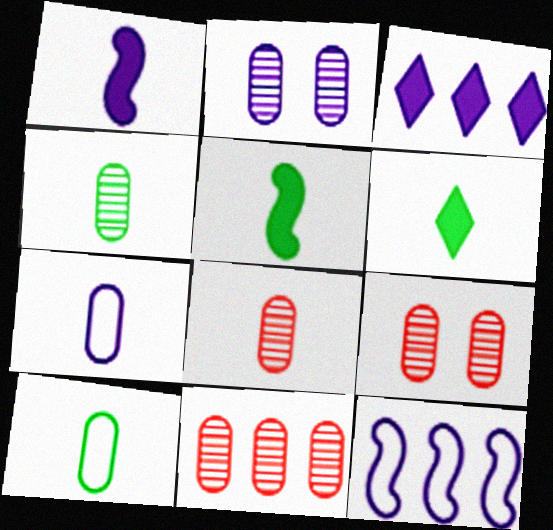[[2, 4, 11], 
[6, 9, 12], 
[8, 9, 11]]